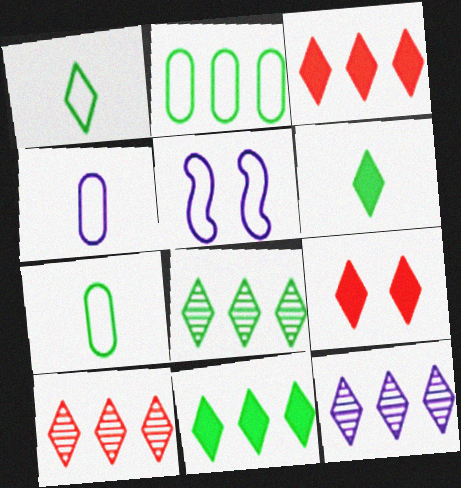[[1, 9, 12], 
[8, 10, 12]]